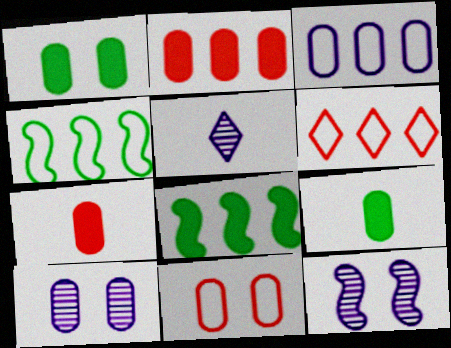[[1, 10, 11], 
[3, 4, 6], 
[5, 8, 11], 
[6, 9, 12]]